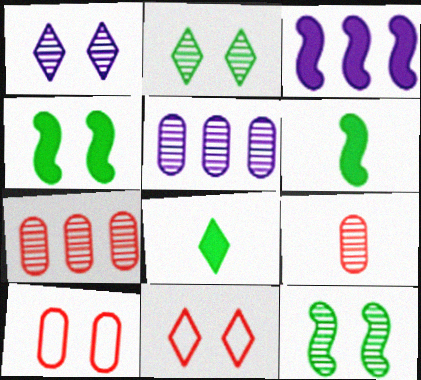[[1, 4, 10], 
[5, 6, 11]]